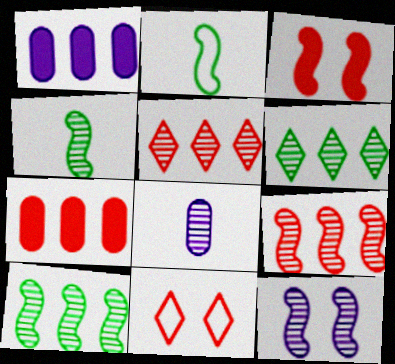[[1, 4, 11], 
[4, 9, 12]]